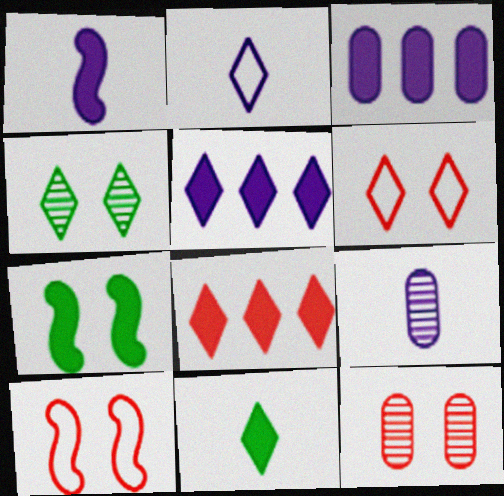[[1, 2, 9], 
[2, 4, 8]]